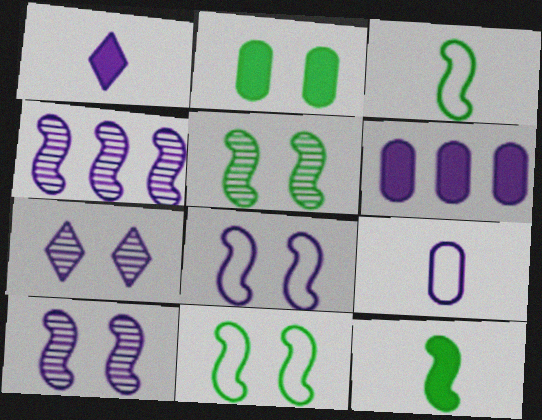[]